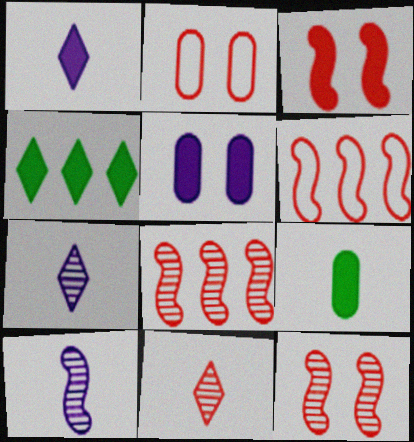[[2, 4, 10]]